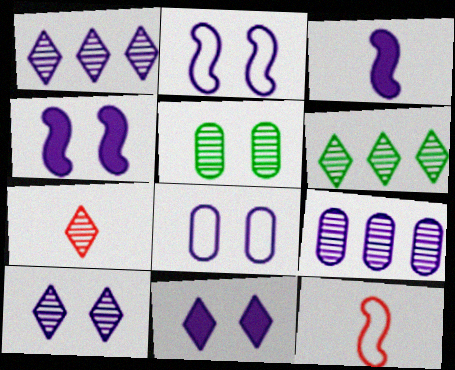[[1, 3, 8], 
[4, 8, 10], 
[6, 7, 10]]